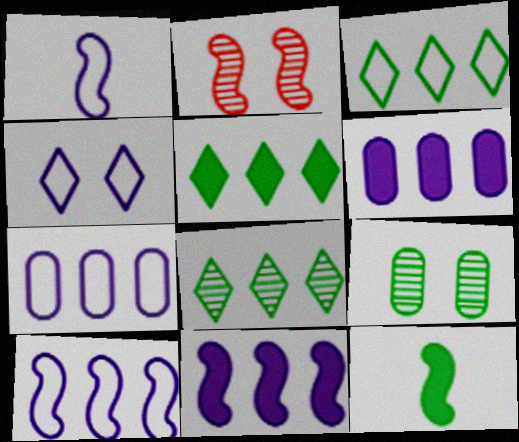[[1, 4, 7], 
[2, 10, 12], 
[3, 5, 8], 
[3, 9, 12]]